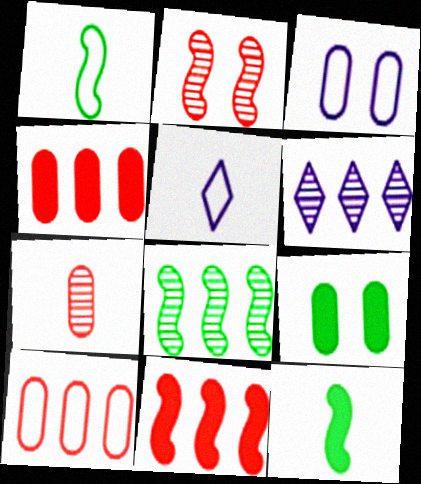[[5, 7, 12]]